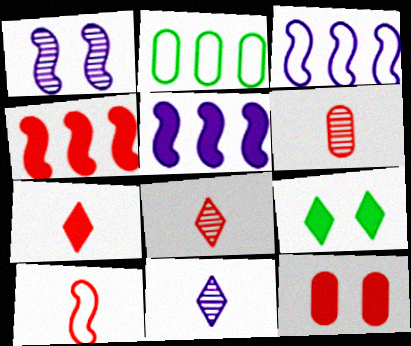[[1, 2, 7], 
[3, 6, 9], 
[4, 7, 12], 
[6, 7, 10]]